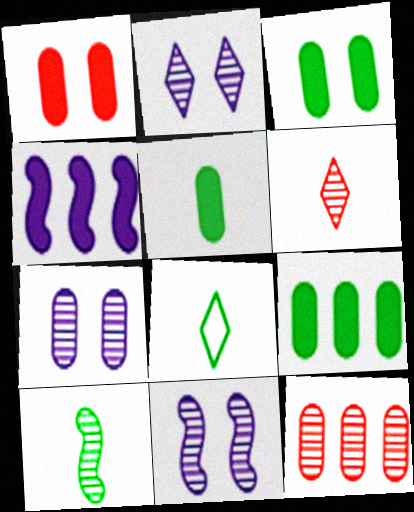[[2, 7, 11], 
[2, 10, 12], 
[3, 5, 9], 
[5, 8, 10]]